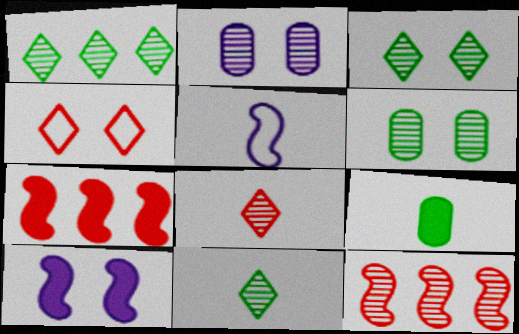[[1, 3, 11], 
[2, 11, 12], 
[4, 6, 10], 
[5, 8, 9]]